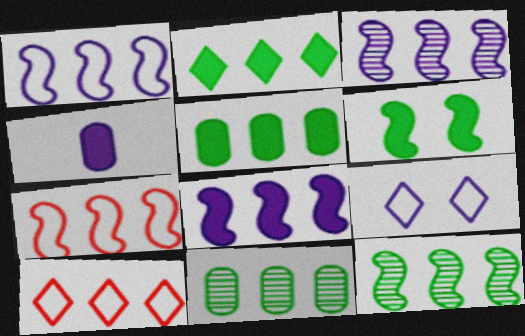[[1, 3, 8], 
[3, 4, 9], 
[3, 5, 10], 
[7, 8, 12], 
[8, 10, 11]]